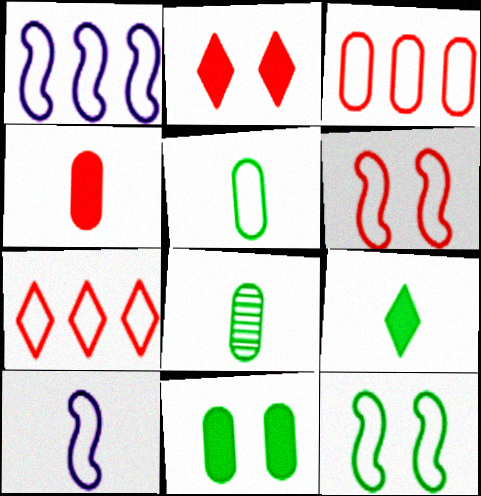[[1, 2, 8]]